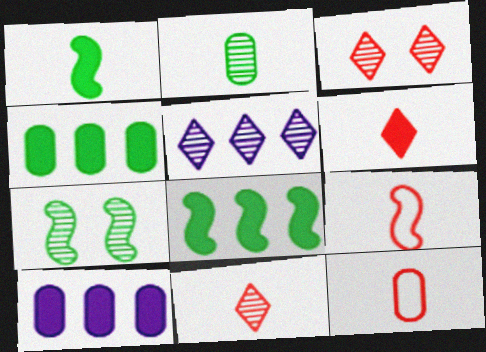[]